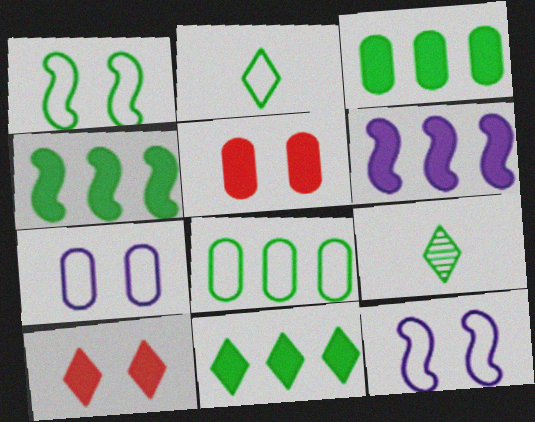[[1, 2, 8], 
[1, 3, 9], 
[3, 4, 11]]